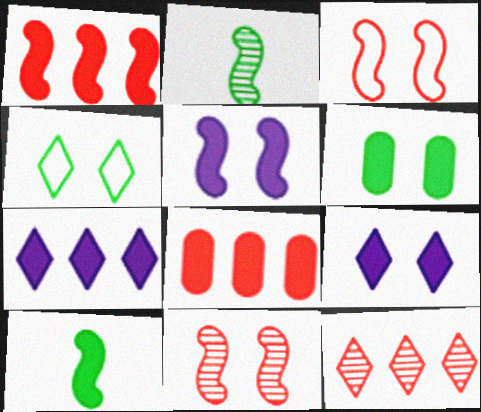[[1, 5, 10], 
[8, 9, 10]]